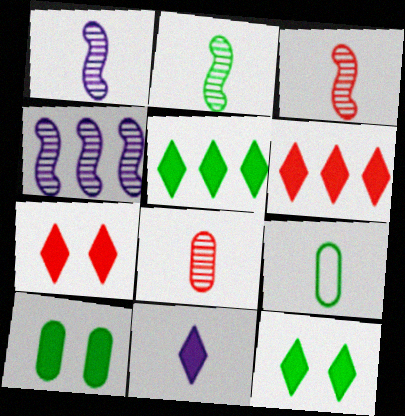[[1, 2, 3], 
[3, 9, 11], 
[4, 7, 9], 
[5, 7, 11], 
[6, 11, 12]]